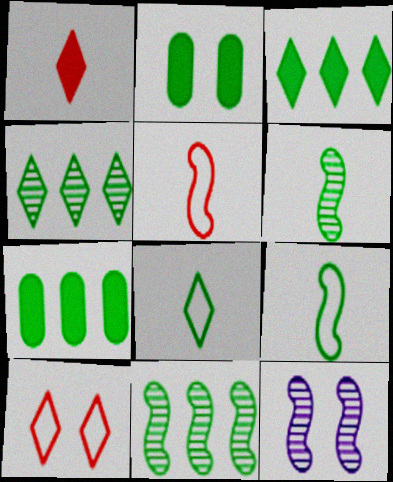[[2, 4, 9], 
[2, 8, 11], 
[2, 10, 12]]